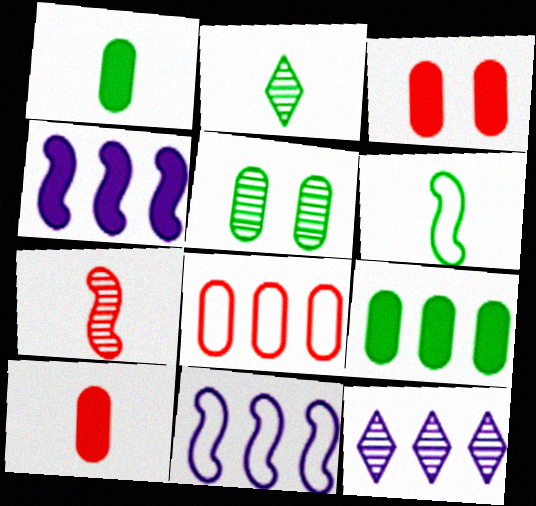[[1, 2, 6], 
[2, 3, 11], 
[3, 6, 12], 
[5, 7, 12]]